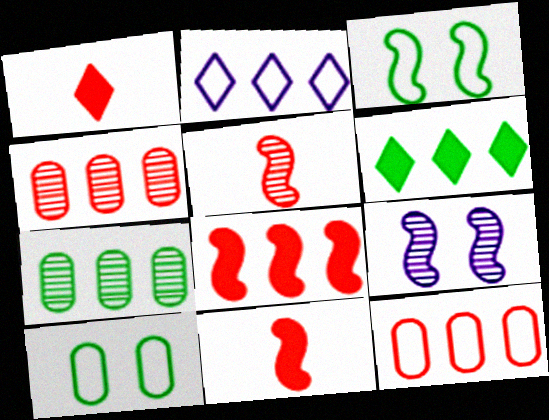[[2, 7, 8]]